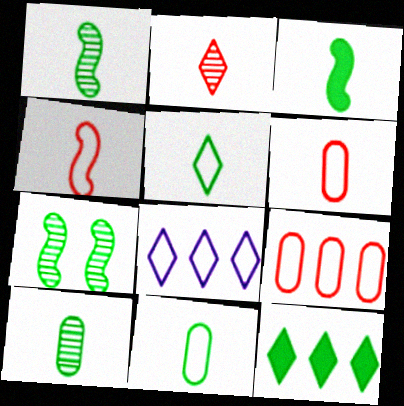[[3, 5, 10], 
[7, 11, 12]]